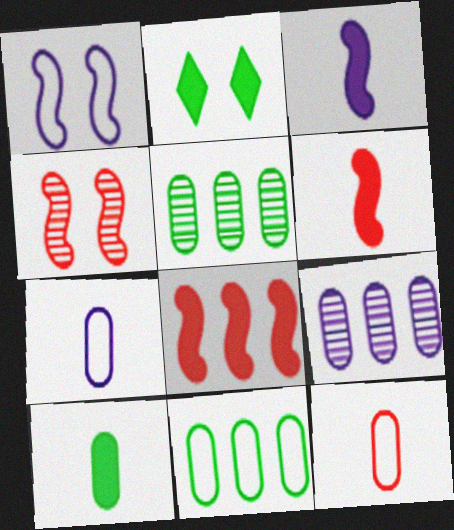[]